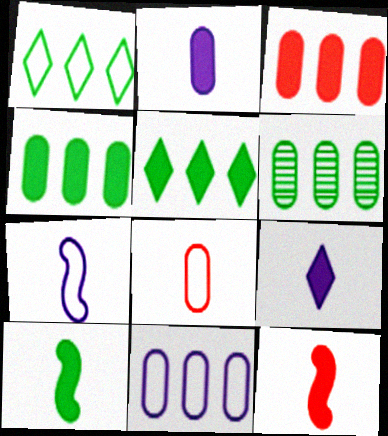[[3, 6, 11]]